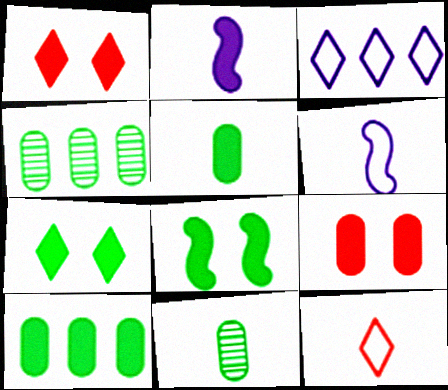[[1, 2, 10], 
[1, 4, 6], 
[2, 11, 12]]